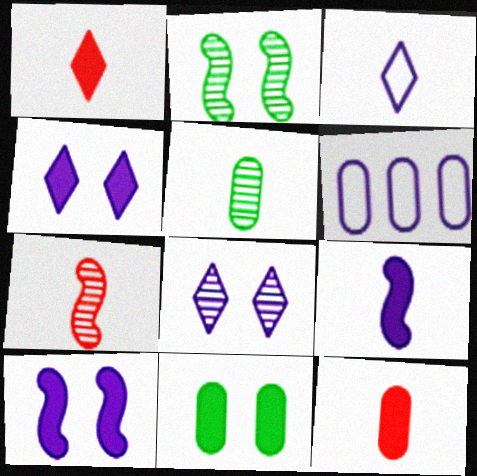[[1, 2, 6], 
[6, 8, 9]]